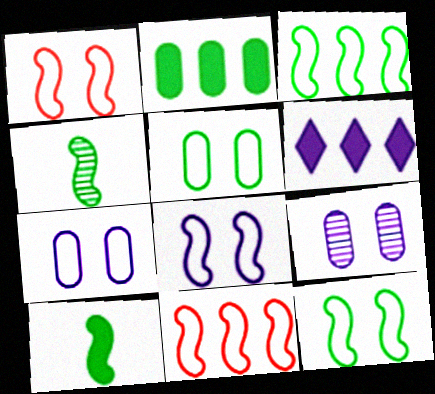[[1, 8, 12]]